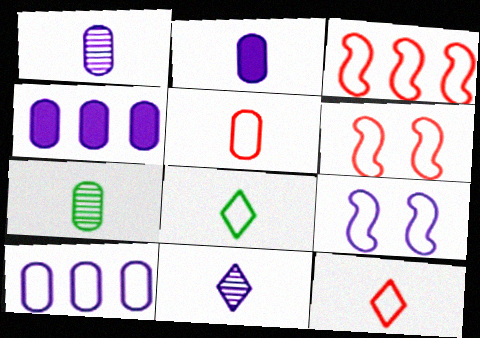[[2, 5, 7], 
[4, 9, 11], 
[6, 8, 10]]